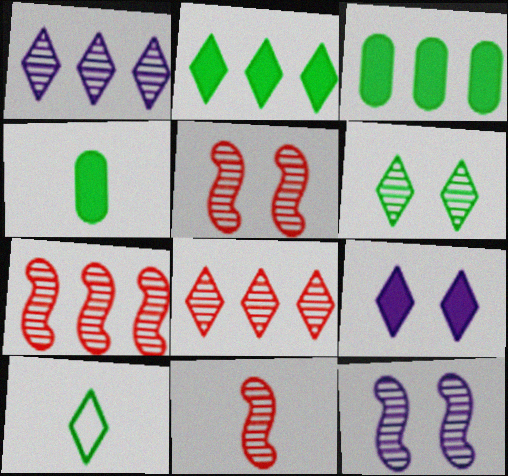[[2, 6, 10], 
[5, 7, 11], 
[8, 9, 10]]